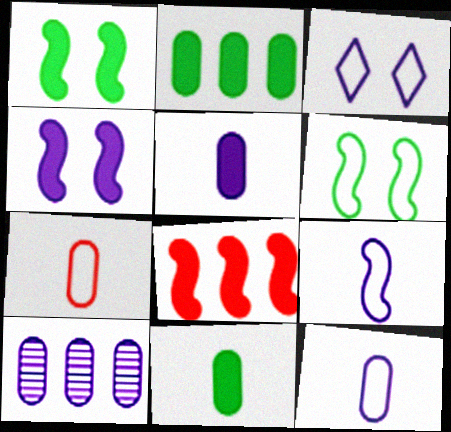[]